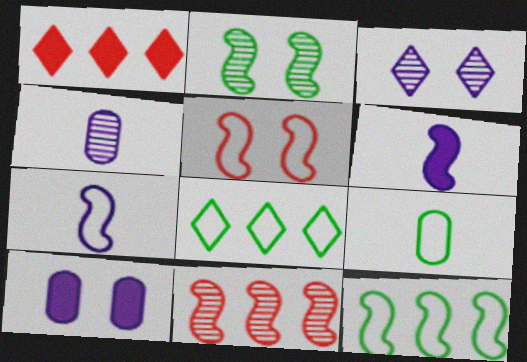[[5, 7, 12]]